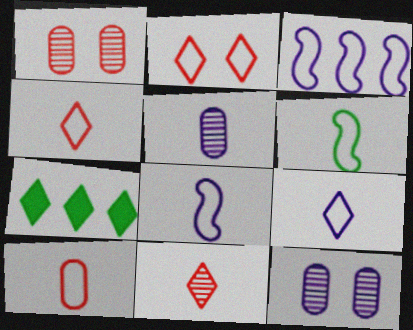[[1, 7, 8], 
[6, 9, 10]]